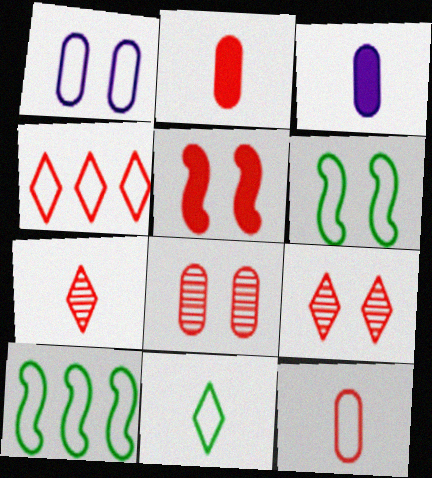[[3, 9, 10]]